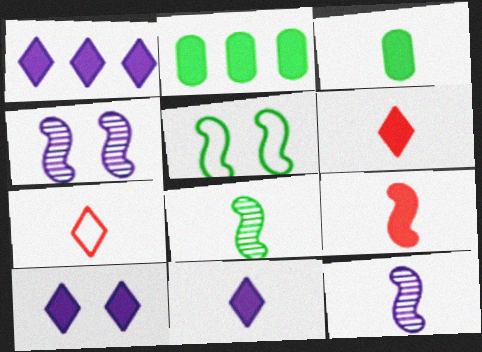[[1, 10, 11], 
[2, 4, 7], 
[2, 9, 10], 
[3, 7, 12], 
[3, 9, 11]]